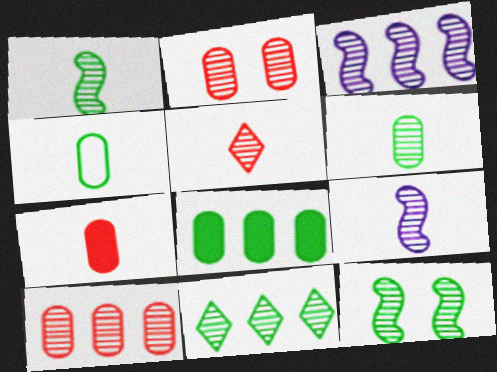[[2, 9, 11], 
[3, 10, 11], 
[5, 6, 9], 
[6, 11, 12]]